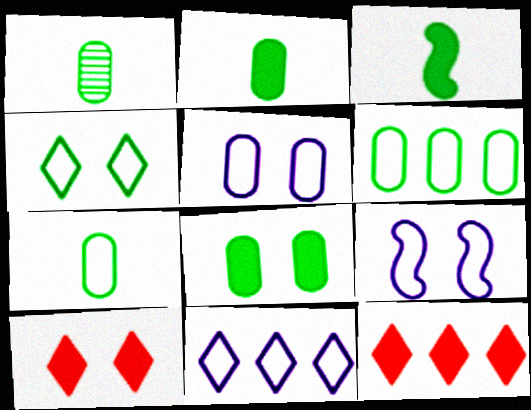[[1, 2, 7], 
[1, 6, 8], 
[1, 9, 12]]